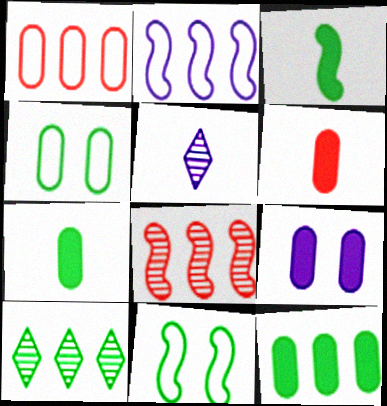[[2, 5, 9], 
[3, 4, 10], 
[6, 9, 12], 
[7, 10, 11]]